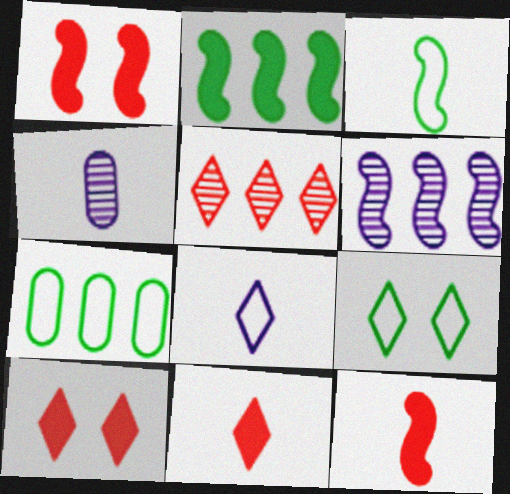[[1, 3, 6], 
[3, 4, 11], 
[3, 7, 9]]